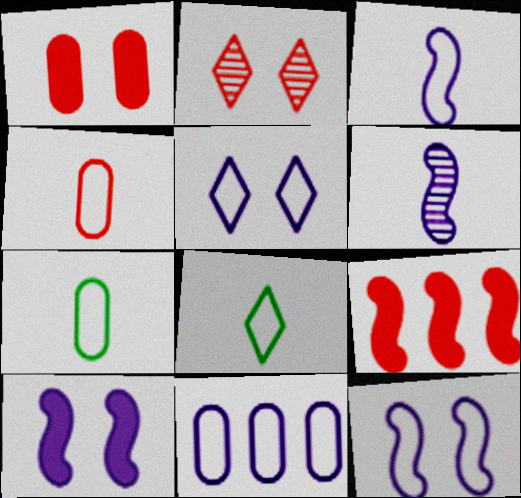[[2, 4, 9], 
[3, 4, 8], 
[3, 5, 11]]